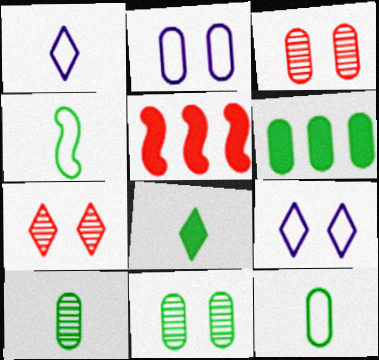[[1, 5, 11], 
[4, 8, 10], 
[5, 9, 10], 
[6, 11, 12]]